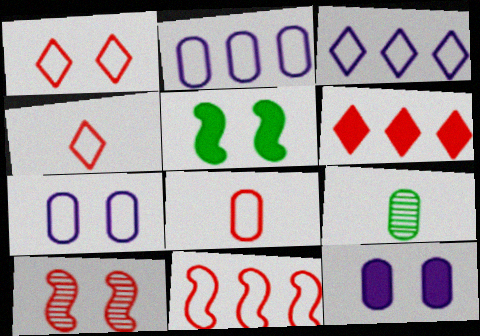[[1, 8, 11], 
[6, 8, 10]]